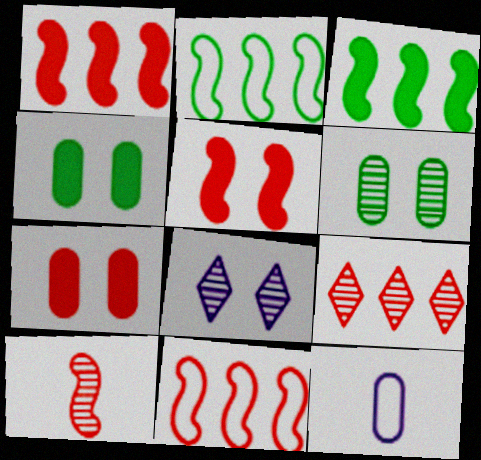[[5, 10, 11]]